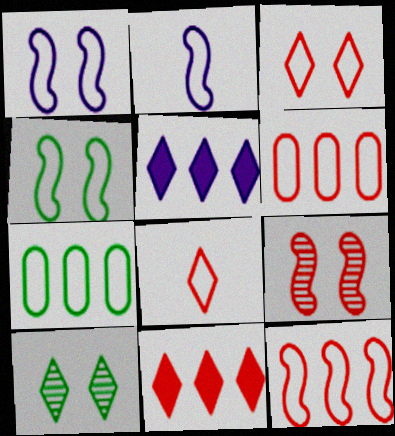[[1, 7, 8], 
[2, 3, 7], 
[2, 4, 12], 
[5, 8, 10]]